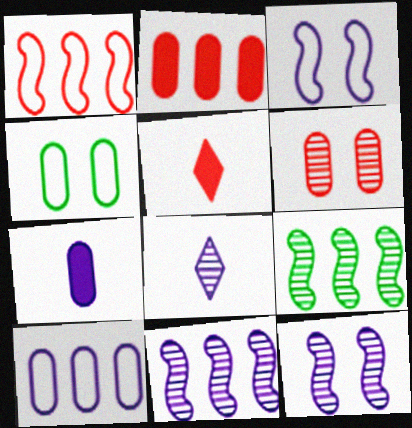[[1, 5, 6], 
[4, 5, 11], 
[6, 8, 9]]